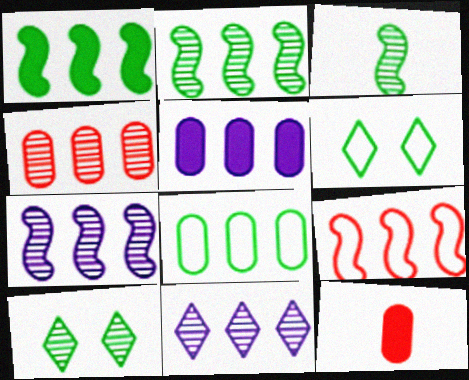[[1, 7, 9], 
[2, 4, 11], 
[4, 5, 8], 
[6, 7, 12]]